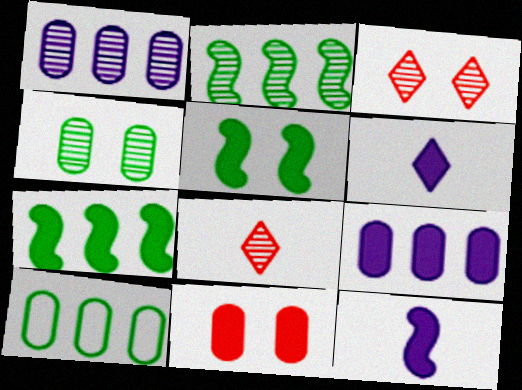[[3, 10, 12], 
[6, 7, 11]]